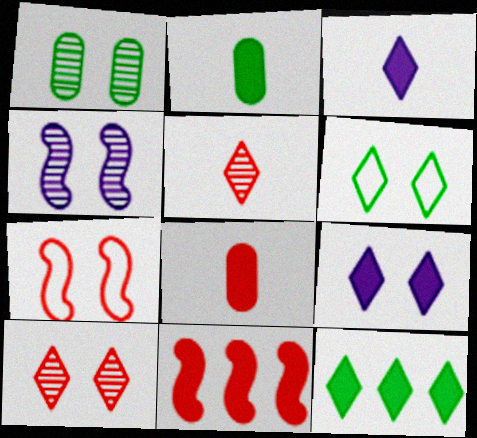[[1, 4, 10], 
[1, 7, 9], 
[2, 9, 11], 
[6, 9, 10]]